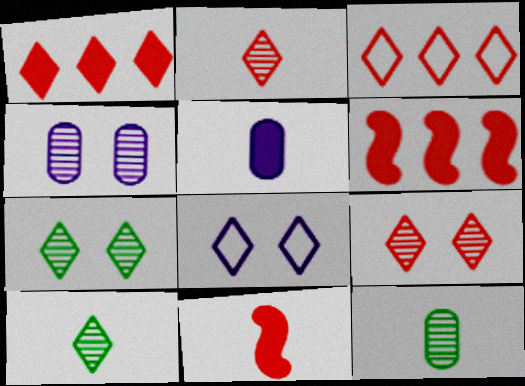[[1, 8, 10], 
[6, 8, 12]]